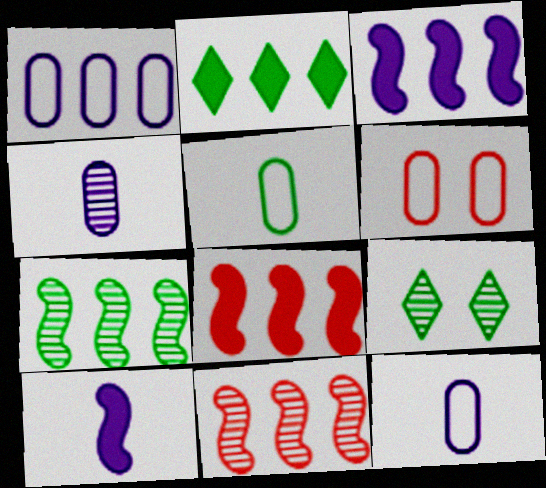[[1, 2, 11], 
[1, 5, 6], 
[4, 9, 11], 
[8, 9, 12]]